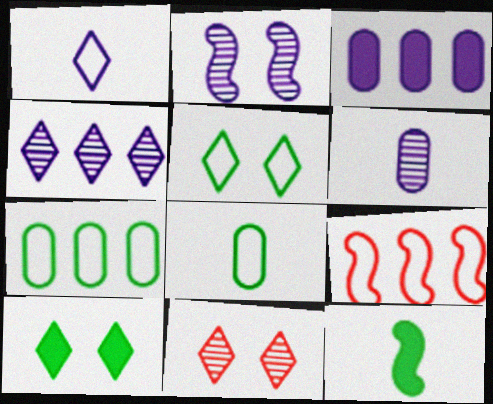[[1, 2, 3], 
[2, 4, 6], 
[2, 9, 12], 
[6, 9, 10]]